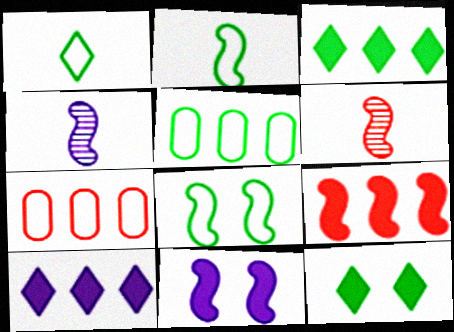[[1, 5, 8], 
[4, 7, 12], 
[4, 8, 9]]